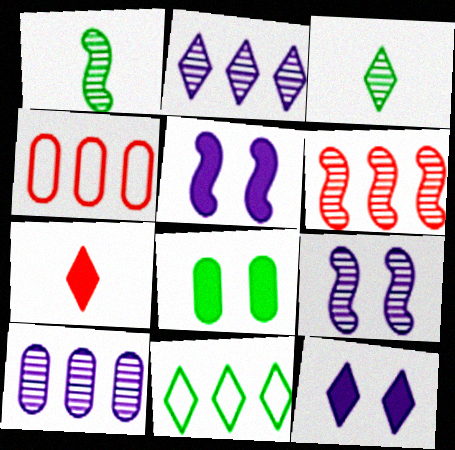[[1, 4, 12], 
[1, 6, 9], 
[1, 8, 11], 
[3, 4, 5]]